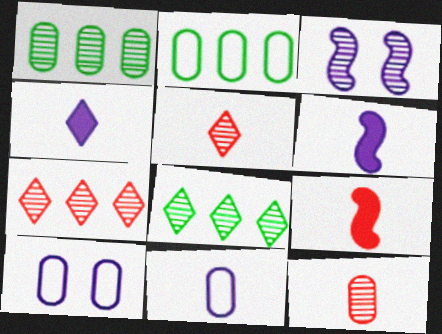[[1, 3, 5], 
[3, 8, 12], 
[8, 9, 10]]